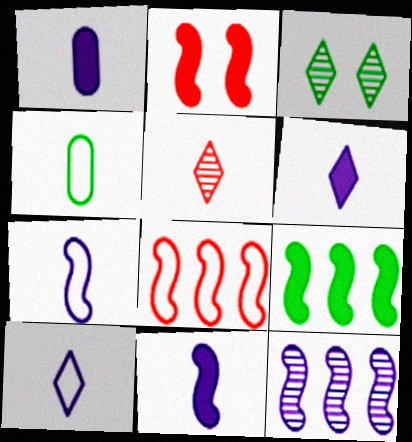[[1, 3, 8], 
[1, 6, 11], 
[2, 9, 11], 
[3, 4, 9], 
[4, 5, 11], 
[8, 9, 12]]